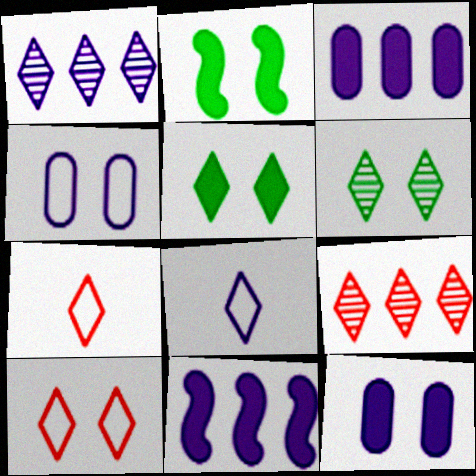[[1, 5, 7], 
[5, 8, 9]]